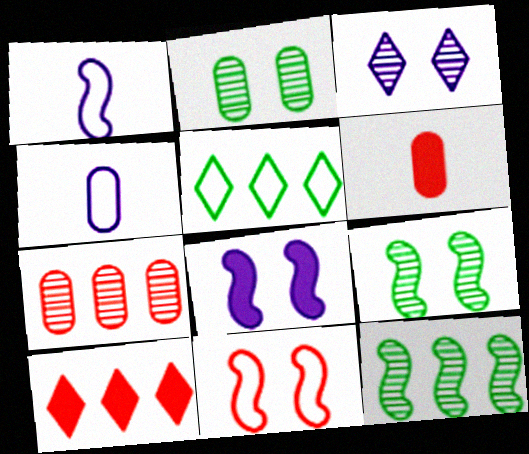[[1, 2, 10], 
[4, 5, 11], 
[4, 9, 10], 
[8, 9, 11]]